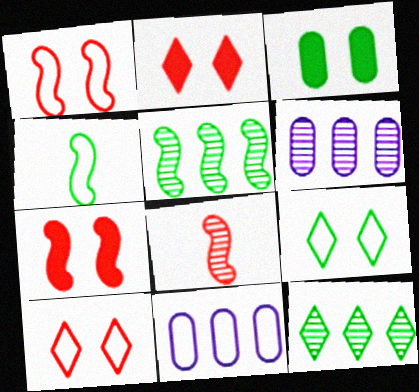[[2, 4, 6], 
[3, 4, 12], 
[4, 10, 11]]